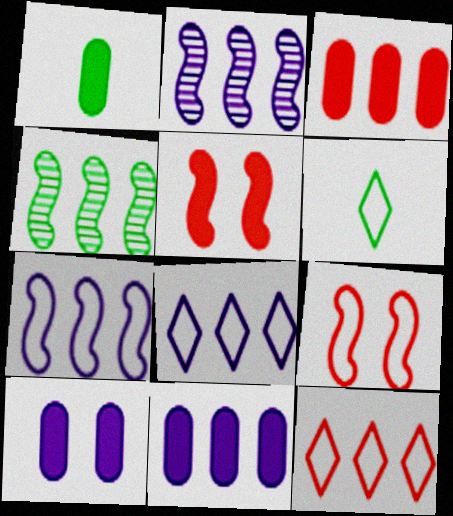[[1, 3, 10], 
[2, 8, 11], 
[3, 4, 8], 
[4, 11, 12]]